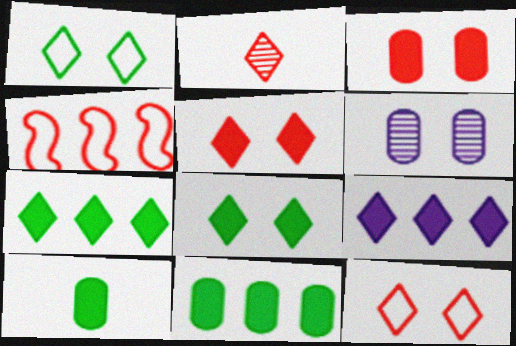[[1, 2, 9], 
[2, 3, 4]]